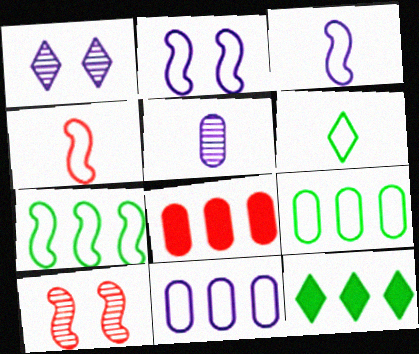[[2, 4, 7]]